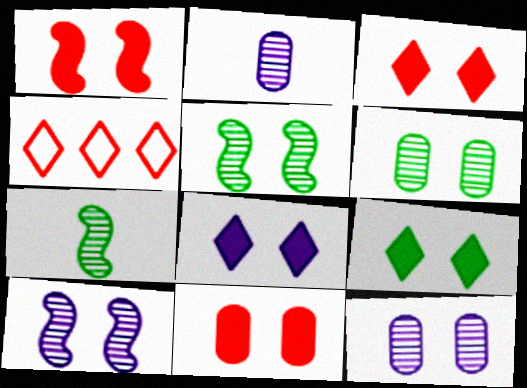[[1, 3, 11], 
[3, 8, 9]]